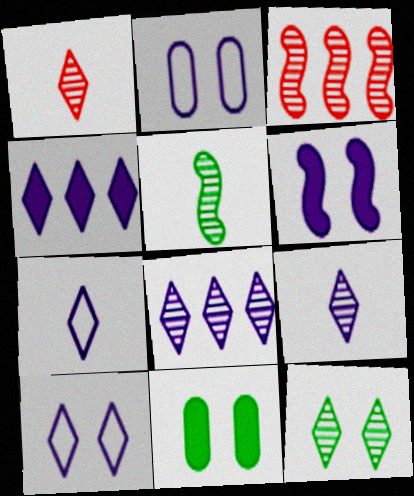[[1, 8, 12], 
[3, 7, 11], 
[4, 9, 10]]